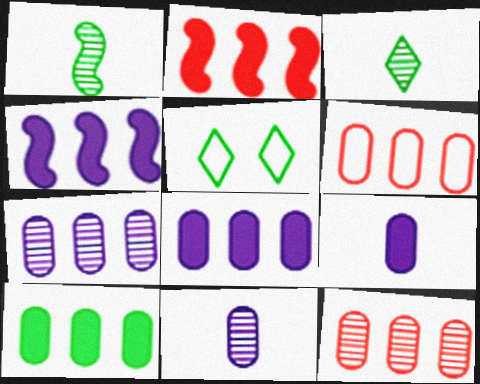[[1, 5, 10], 
[2, 5, 11], 
[6, 7, 10]]